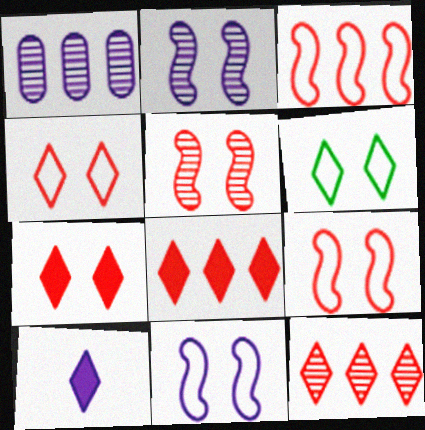[[1, 10, 11], 
[6, 10, 12]]